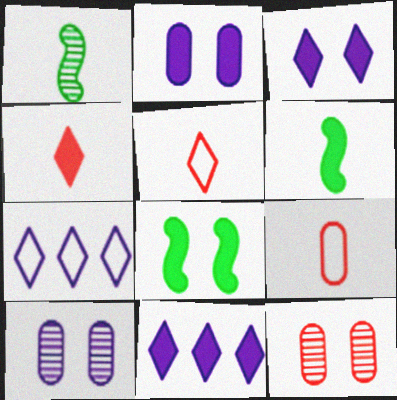[[6, 7, 12]]